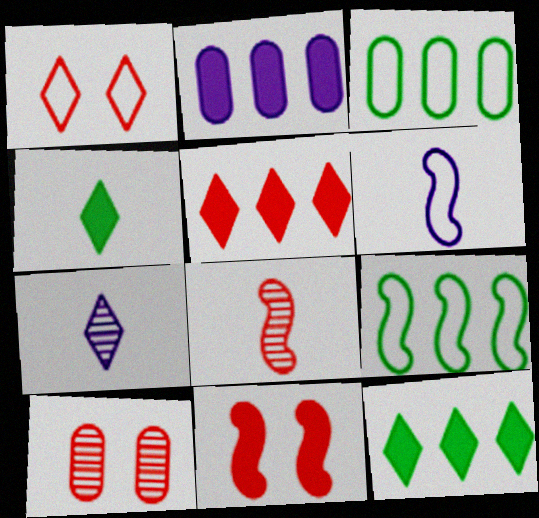[[1, 3, 6], 
[1, 7, 12], 
[1, 10, 11], 
[2, 4, 11], 
[3, 7, 11], 
[6, 10, 12]]